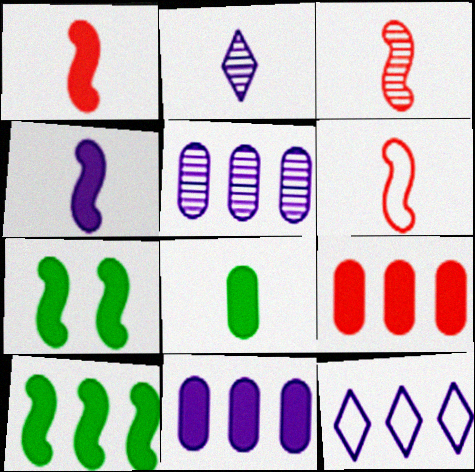[[1, 3, 6], 
[2, 6, 8]]